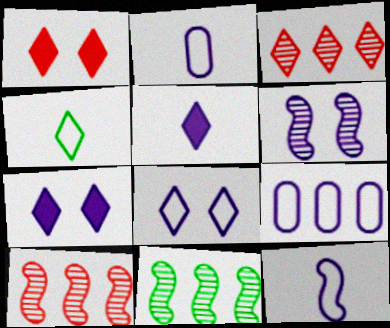[[1, 2, 11], 
[3, 4, 7], 
[5, 6, 9], 
[8, 9, 12]]